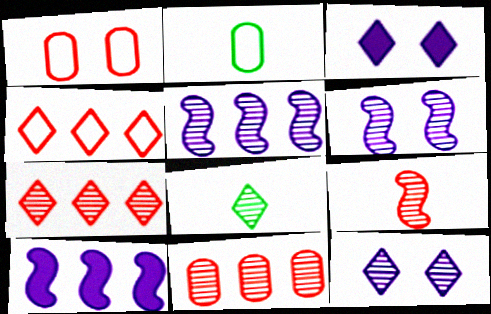[[1, 8, 10], 
[3, 4, 8], 
[6, 8, 11], 
[7, 8, 12]]